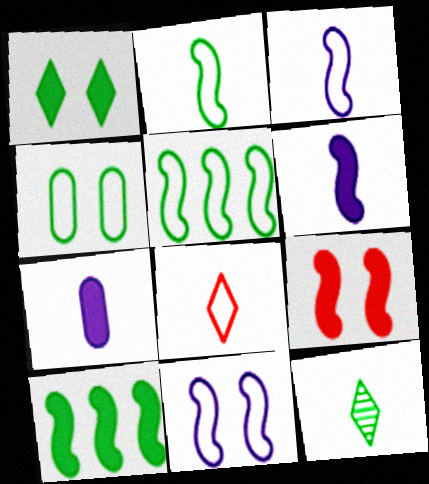[[4, 10, 12], 
[6, 9, 10]]